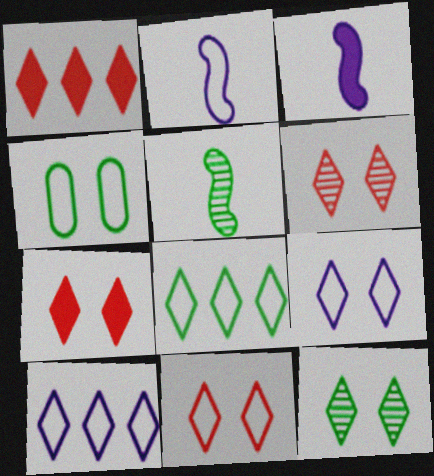[[6, 7, 11], 
[7, 9, 12]]